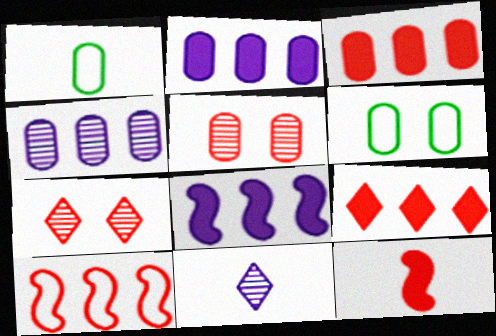[[1, 2, 5], 
[1, 7, 8], 
[1, 11, 12]]